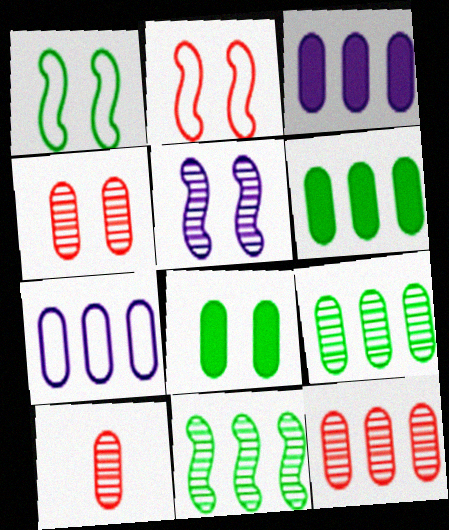[[4, 10, 12], 
[6, 7, 12], 
[7, 8, 10]]